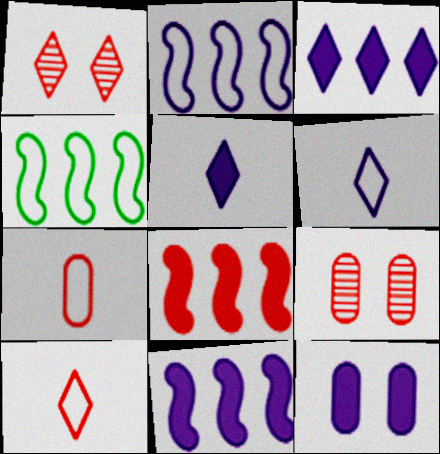[[1, 7, 8], 
[4, 5, 9], 
[5, 11, 12], 
[8, 9, 10]]